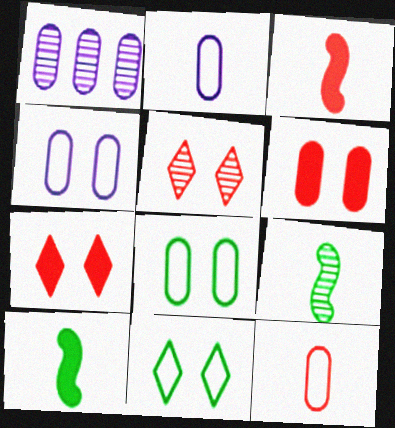[[1, 3, 11], 
[1, 5, 9]]